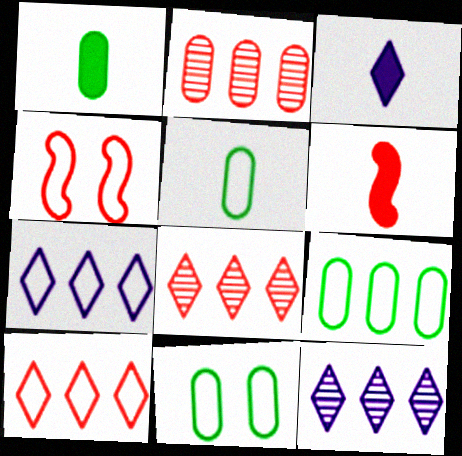[[1, 3, 6], 
[1, 4, 12], 
[4, 5, 7], 
[5, 9, 11], 
[6, 11, 12]]